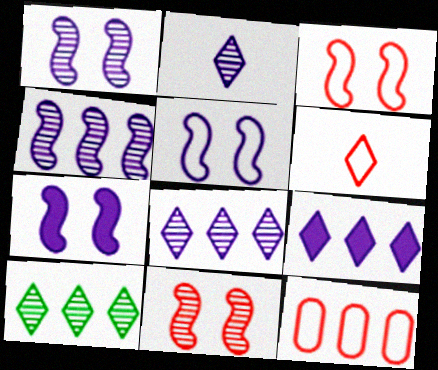[[1, 5, 7], 
[3, 6, 12]]